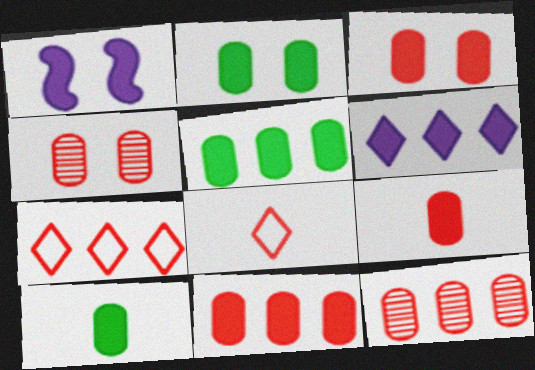[[2, 5, 10], 
[3, 9, 11]]